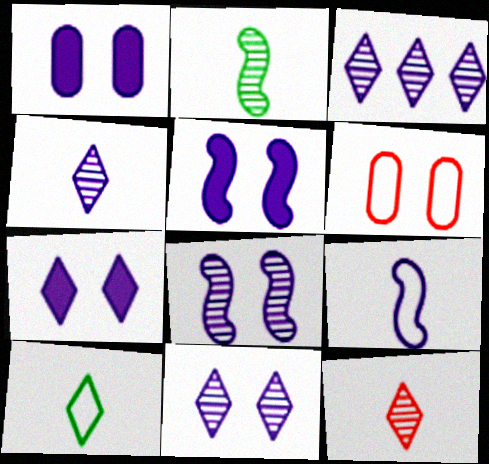[[1, 3, 9], 
[1, 5, 7], 
[3, 4, 11]]